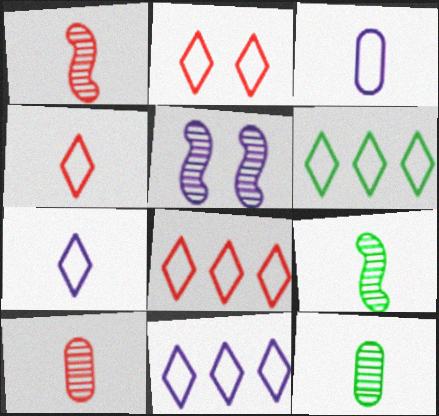[[2, 4, 8], 
[2, 6, 7], 
[6, 8, 11]]